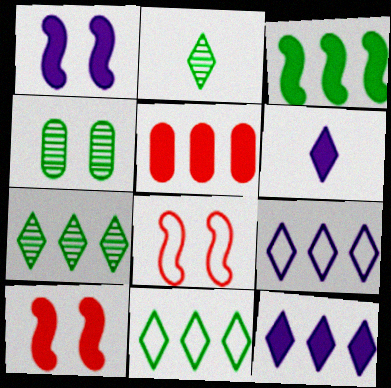[[3, 5, 12]]